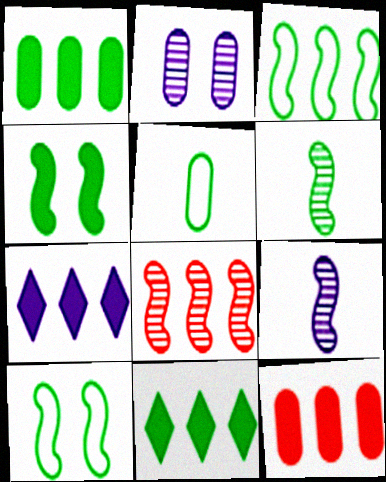[[2, 5, 12], 
[3, 4, 6]]